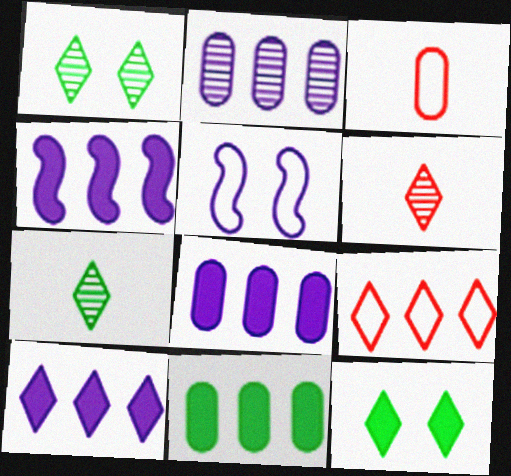[[1, 3, 4], 
[4, 8, 10], 
[5, 6, 11]]